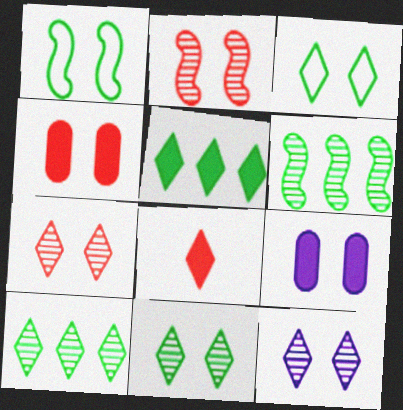[[1, 4, 12], 
[1, 7, 9], 
[2, 3, 9], 
[7, 11, 12]]